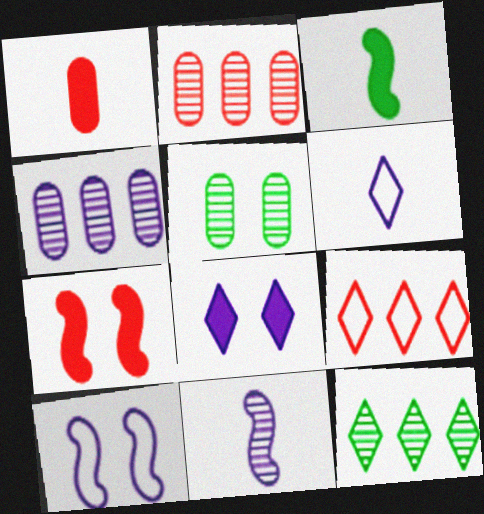[[1, 10, 12]]